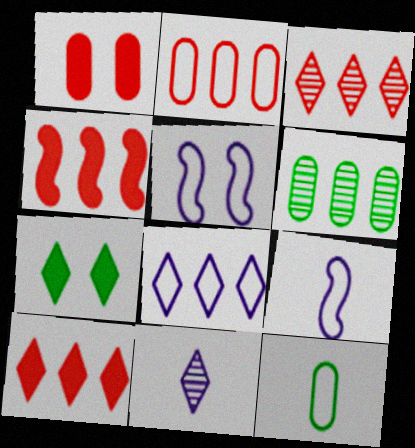[[2, 3, 4], 
[4, 6, 8]]